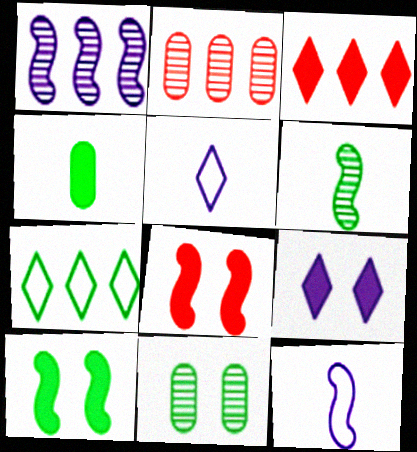[[2, 5, 10], 
[3, 11, 12]]